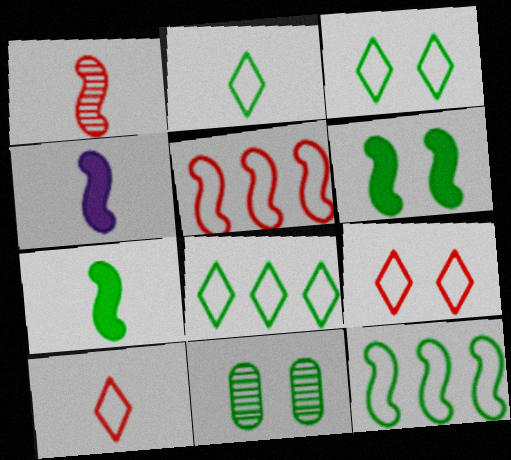[[2, 3, 8], 
[3, 6, 11], 
[7, 8, 11]]